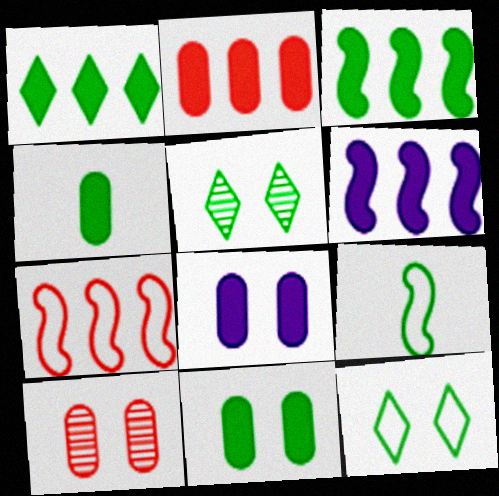[[1, 2, 6], 
[2, 4, 8]]